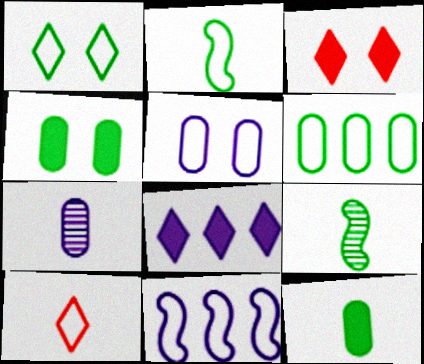[[1, 2, 6]]